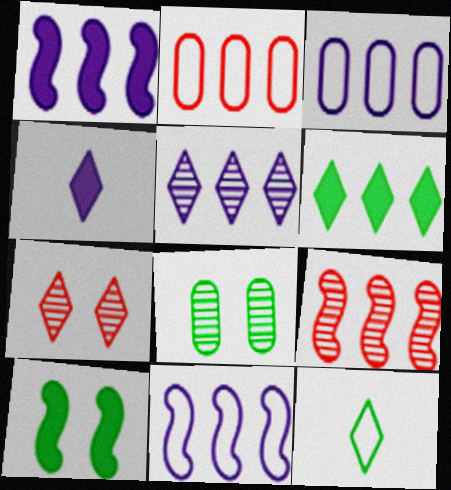[[1, 3, 5], 
[3, 6, 9]]